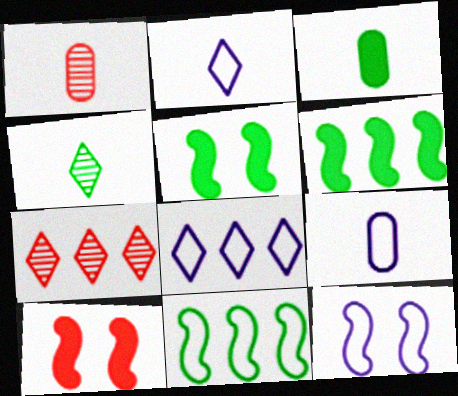[[1, 3, 9], 
[1, 5, 8], 
[3, 7, 12], 
[5, 7, 9], 
[8, 9, 12]]